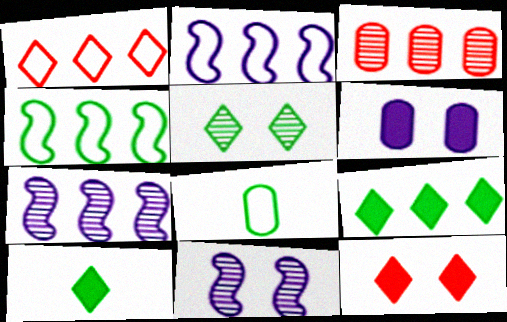[[2, 3, 9], 
[3, 6, 8], 
[7, 8, 12]]